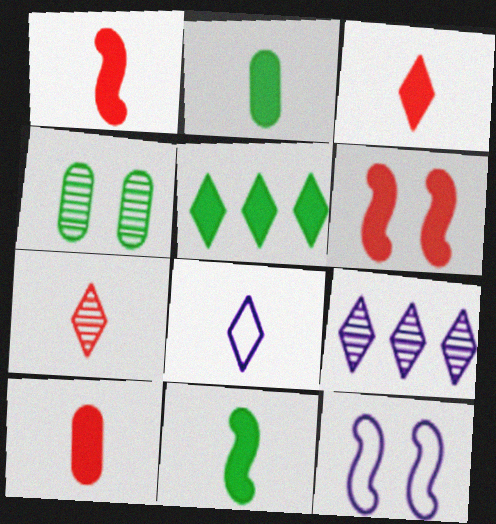[[1, 3, 10]]